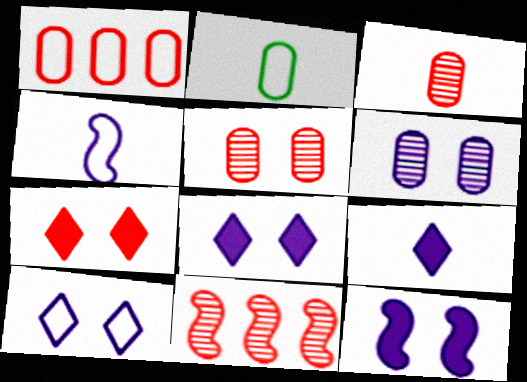[[2, 8, 11], 
[6, 10, 12]]